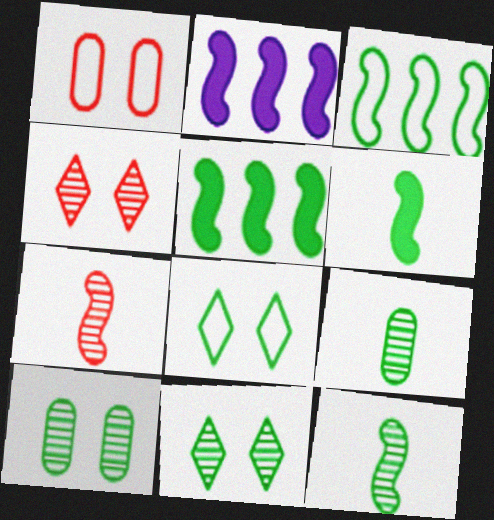[[5, 8, 9]]